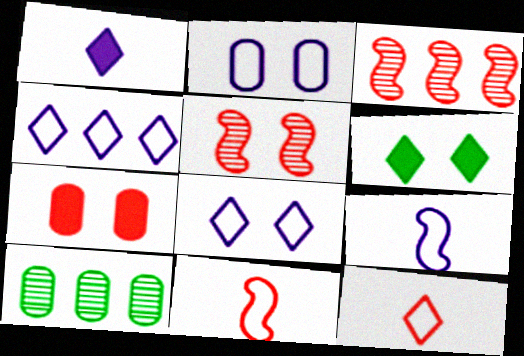[[2, 4, 9], 
[2, 5, 6], 
[3, 7, 12]]